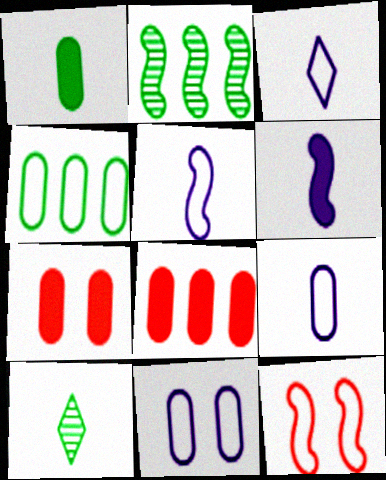[[2, 3, 7], 
[2, 6, 12], 
[3, 4, 12], 
[3, 5, 9]]